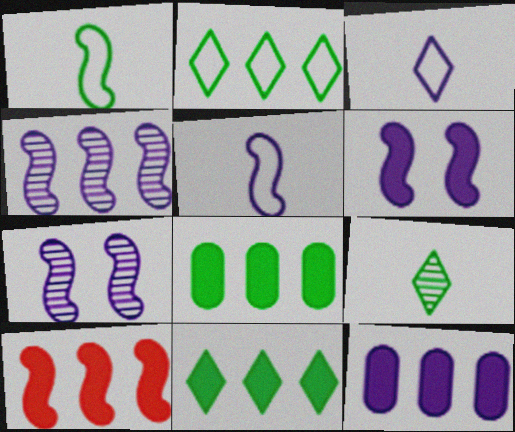[[1, 7, 10], 
[3, 7, 12], 
[4, 5, 6], 
[10, 11, 12]]